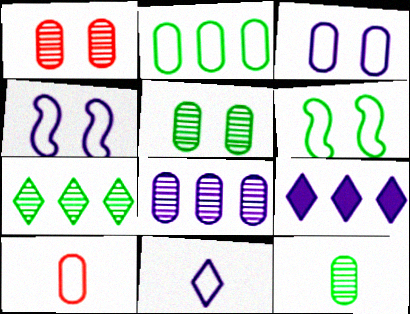[[1, 8, 12], 
[2, 3, 10]]